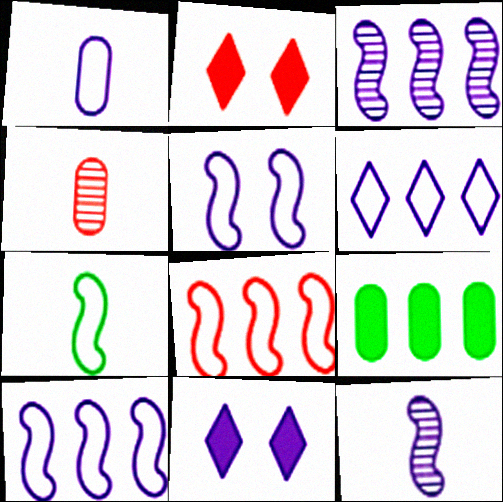[[1, 3, 11], 
[1, 5, 6], 
[2, 4, 8], 
[5, 7, 8]]